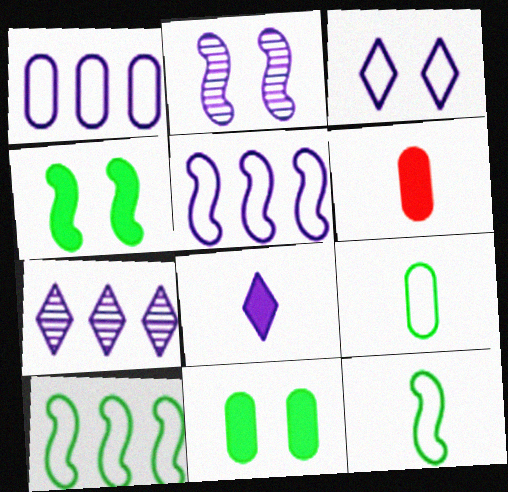[[1, 2, 8], 
[3, 7, 8]]